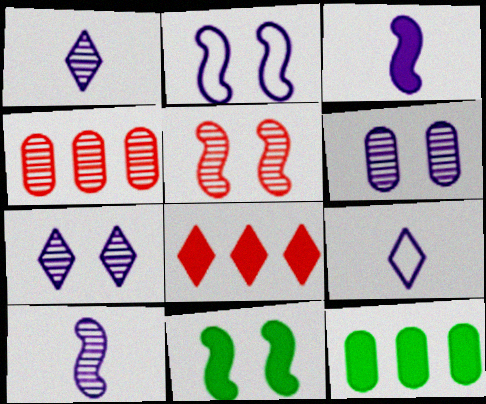[[2, 5, 11], 
[4, 9, 11], 
[5, 9, 12]]